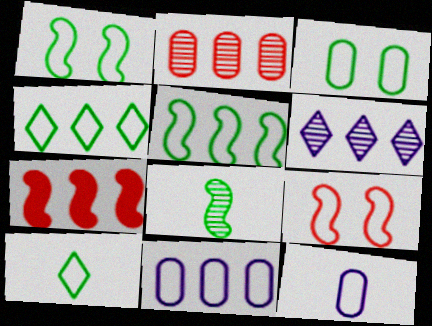[[3, 5, 10], 
[4, 9, 12], 
[9, 10, 11]]